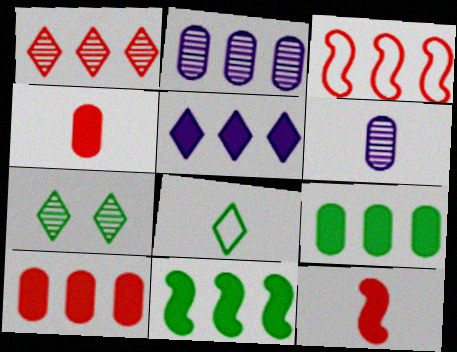[[1, 3, 10], 
[5, 10, 11], 
[6, 8, 12]]